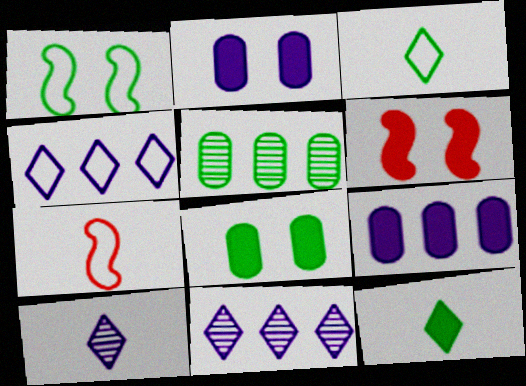[[1, 5, 12], 
[6, 9, 12], 
[7, 8, 11]]